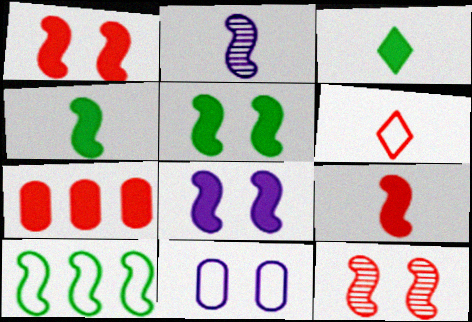[[1, 2, 10], 
[1, 5, 8], 
[3, 7, 8], 
[6, 7, 12], 
[6, 10, 11]]